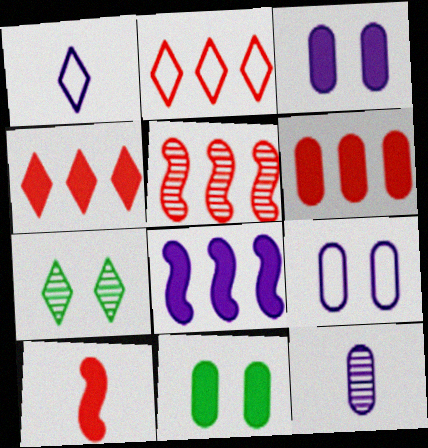[[1, 4, 7], 
[1, 5, 11], 
[2, 5, 6], 
[5, 7, 12]]